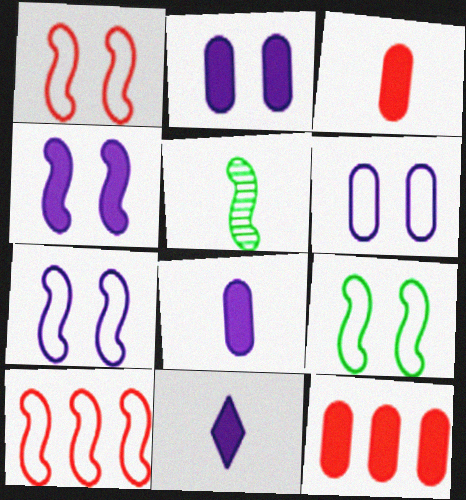[[1, 7, 9], 
[4, 5, 10]]